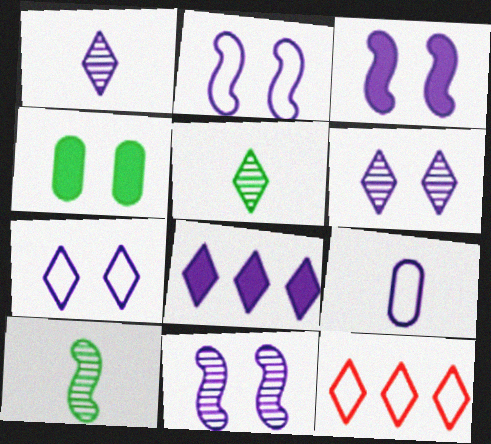[[1, 7, 8], 
[2, 3, 11], 
[8, 9, 11]]